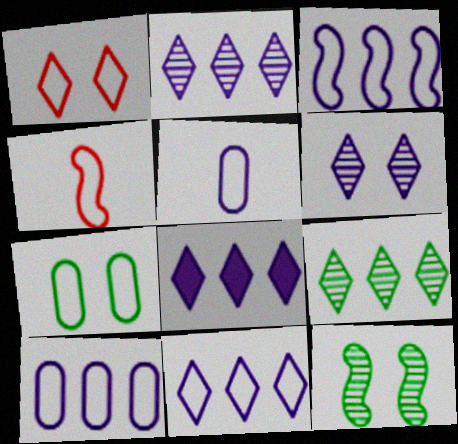[[2, 8, 11], 
[3, 10, 11], 
[4, 7, 11]]